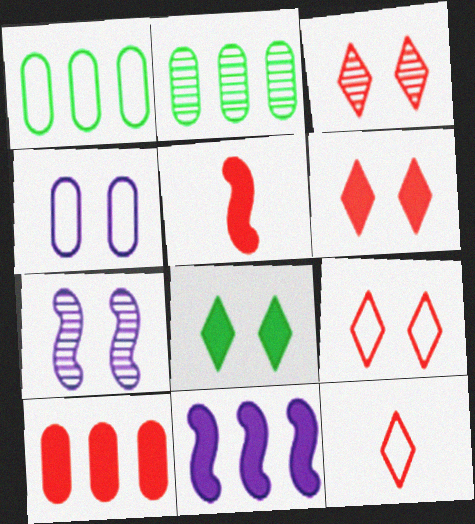[[3, 6, 9], 
[5, 6, 10]]